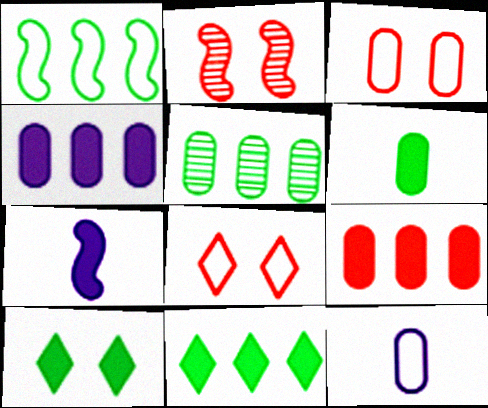[[1, 2, 7], 
[1, 5, 11], 
[1, 8, 12], 
[2, 11, 12], 
[5, 7, 8], 
[7, 9, 10]]